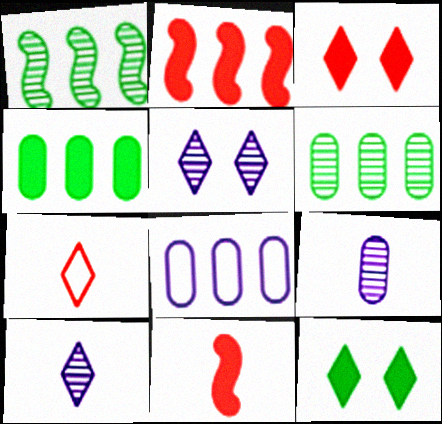[]